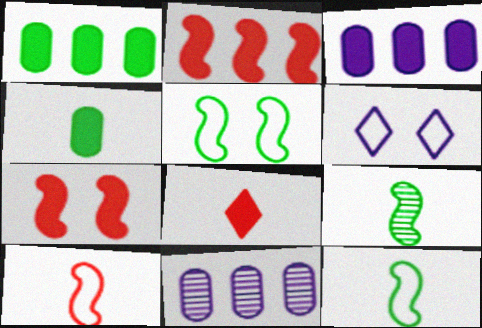[[5, 8, 11]]